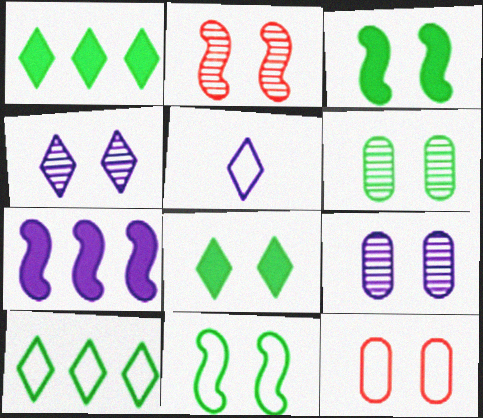[[2, 4, 6], 
[3, 4, 12], 
[5, 7, 9], 
[6, 8, 11]]